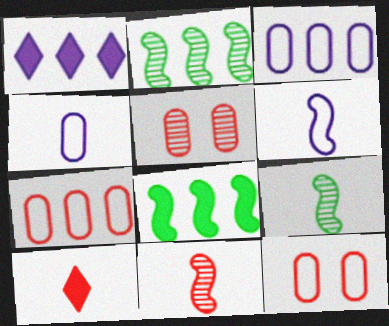[[1, 2, 7], 
[1, 9, 12], 
[4, 9, 10]]